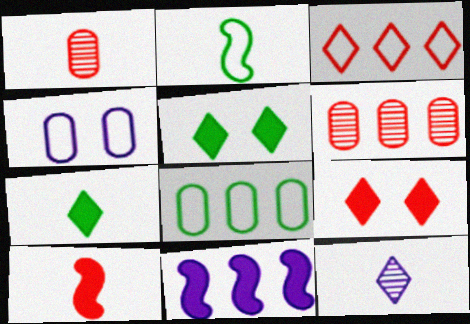[[2, 3, 4], 
[3, 5, 12], 
[4, 11, 12]]